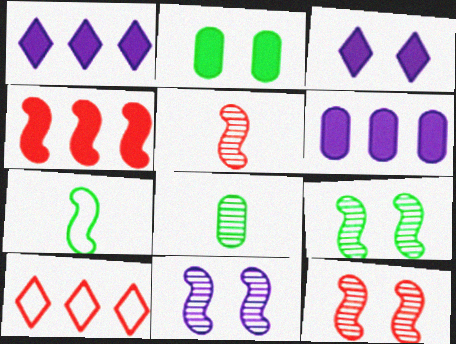[[4, 7, 11], 
[9, 11, 12]]